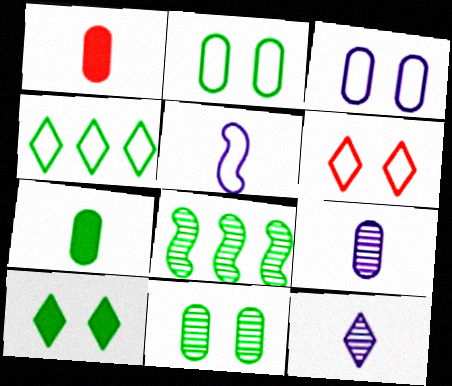[]